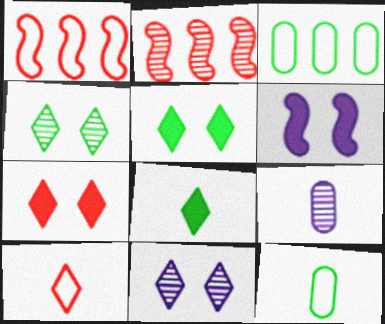[[1, 5, 9], 
[2, 4, 9]]